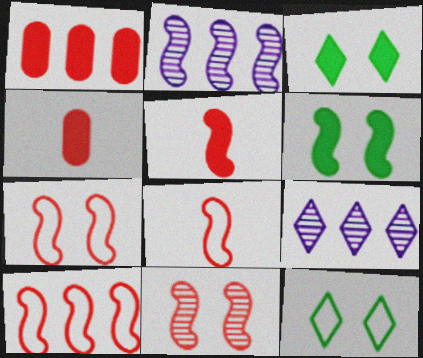[[2, 4, 12], 
[2, 6, 8], 
[5, 10, 11], 
[7, 8, 10]]